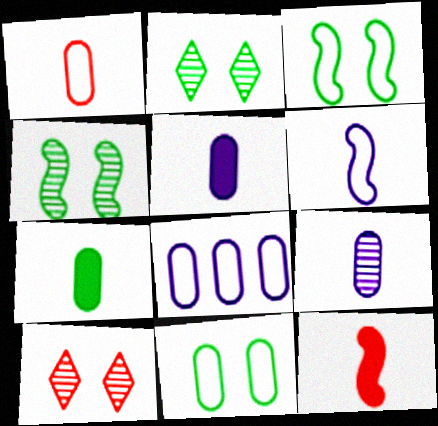[[1, 7, 9], 
[1, 8, 11], 
[2, 8, 12]]